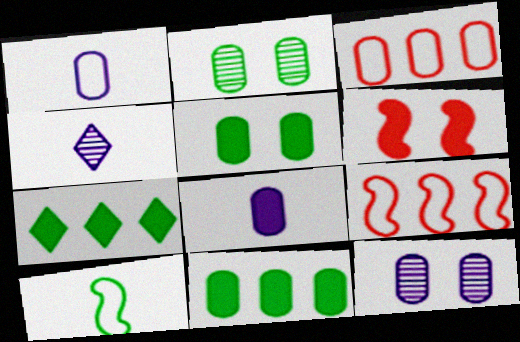[[2, 3, 8], 
[2, 7, 10], 
[4, 5, 9], 
[6, 7, 8]]